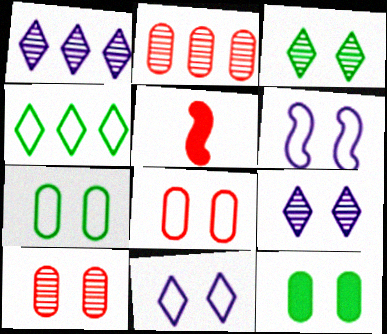[[1, 5, 7]]